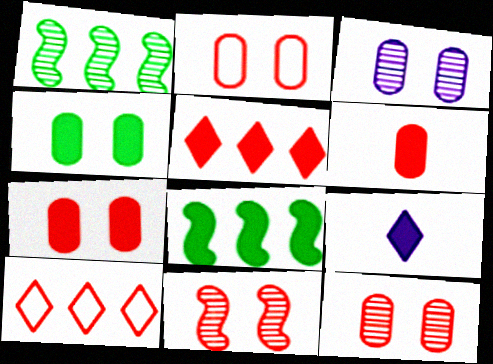[[1, 2, 9], 
[2, 3, 4], 
[2, 7, 12], 
[6, 10, 11], 
[7, 8, 9]]